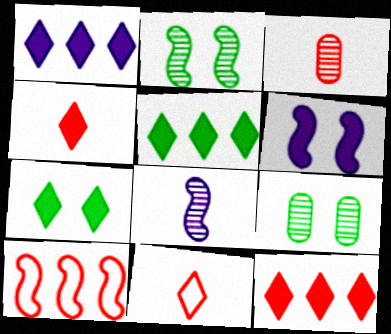[[1, 4, 7], 
[1, 5, 12]]